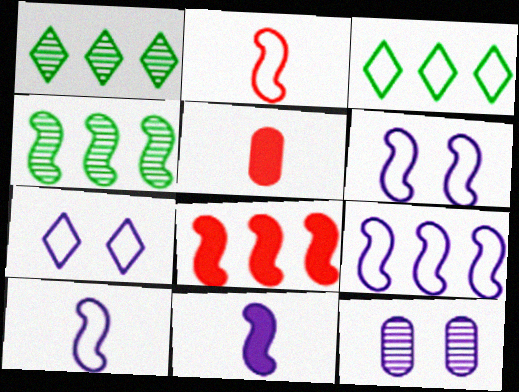[[1, 5, 6], 
[4, 5, 7], 
[4, 8, 9], 
[6, 9, 10]]